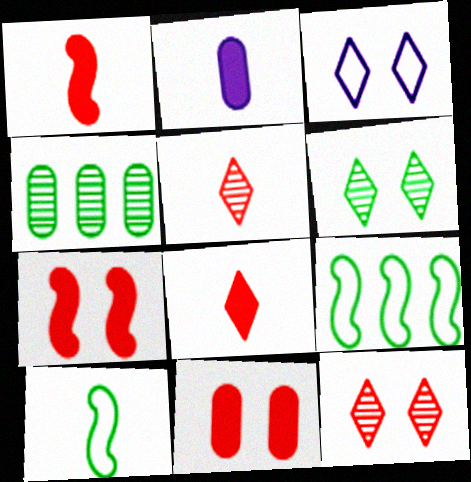[[1, 3, 4], 
[2, 5, 10], 
[2, 9, 12]]